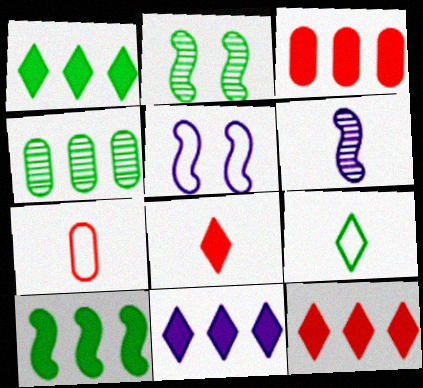[[1, 11, 12], 
[2, 7, 11], 
[3, 10, 11], 
[4, 5, 8]]